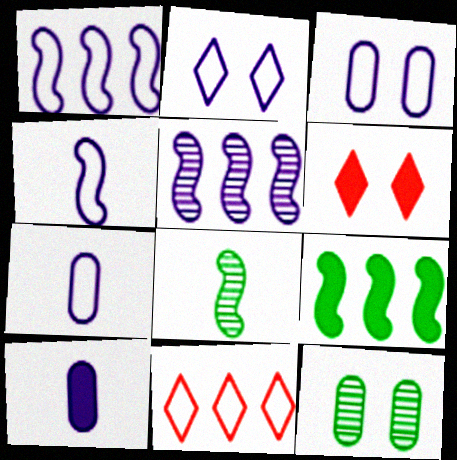[[1, 2, 7], 
[2, 5, 10], 
[6, 9, 10]]